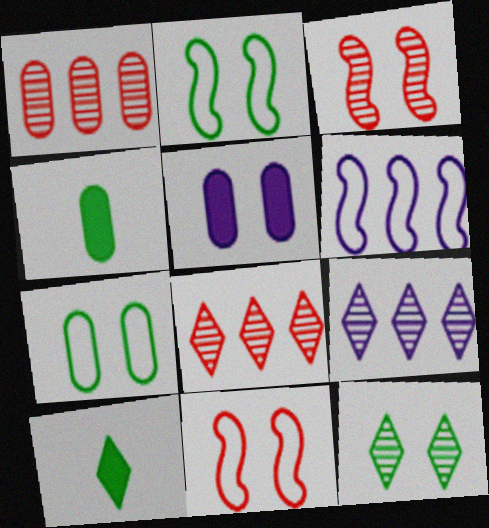[[4, 9, 11], 
[5, 11, 12]]